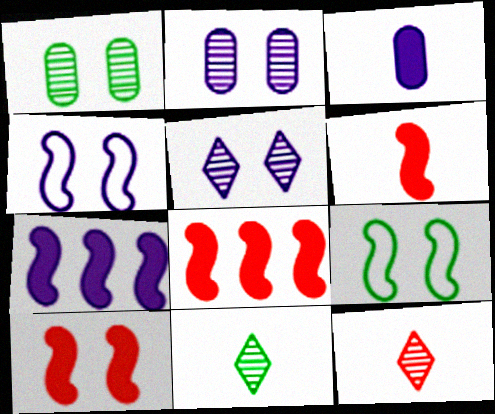[[6, 8, 10]]